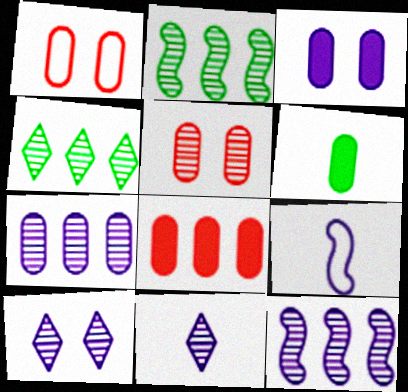[[1, 6, 7], 
[2, 5, 11], 
[3, 6, 8]]